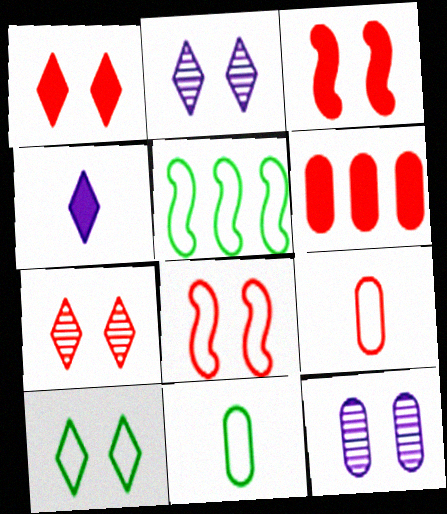[[1, 2, 10], 
[3, 10, 12], 
[5, 10, 11], 
[6, 11, 12]]